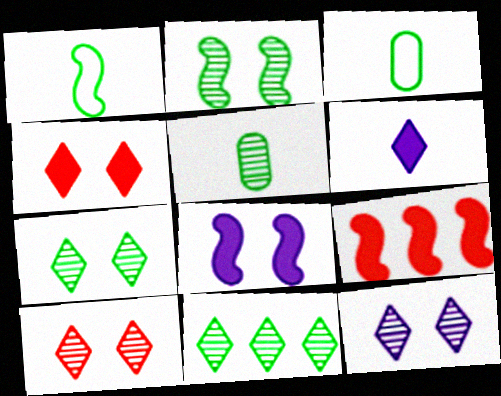[[2, 5, 11], 
[3, 9, 12], 
[7, 10, 12]]